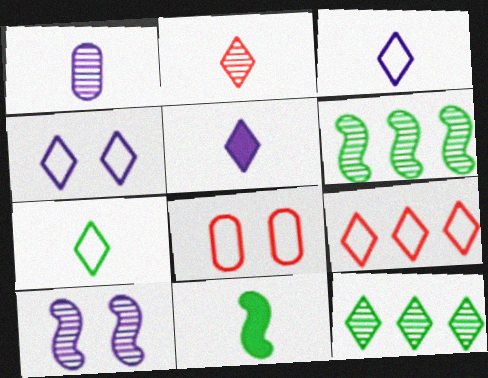[[2, 5, 7], 
[4, 7, 9], 
[5, 6, 8]]